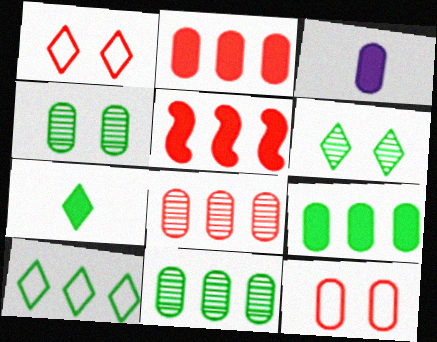[[3, 11, 12], 
[6, 7, 10]]